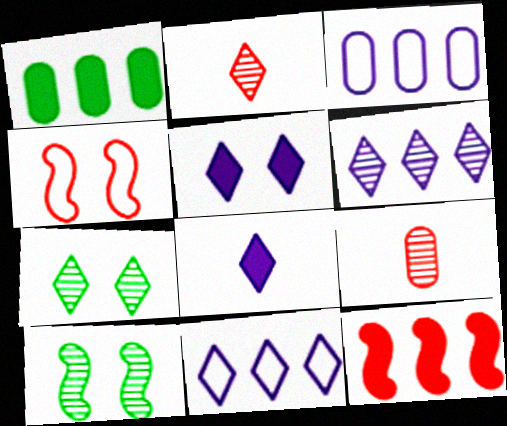[[2, 6, 7], 
[6, 9, 10]]